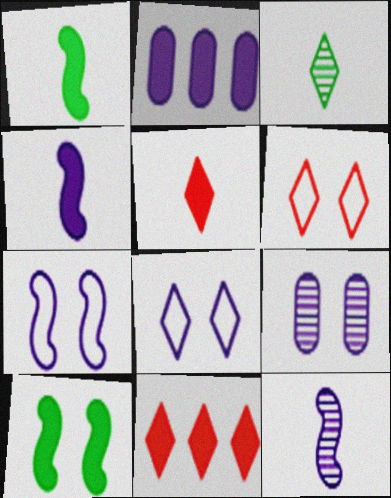[[2, 5, 10], 
[2, 8, 12], 
[3, 8, 11], 
[6, 9, 10]]